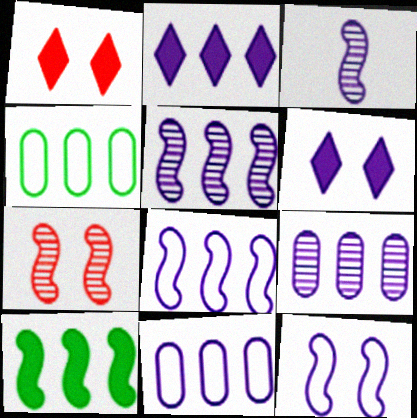[[1, 3, 4], 
[2, 5, 11], 
[2, 8, 9], 
[3, 6, 11]]